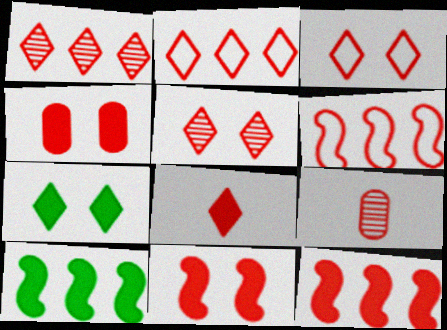[[1, 3, 8], 
[2, 5, 8], 
[2, 9, 11], 
[3, 9, 12], 
[4, 8, 12]]